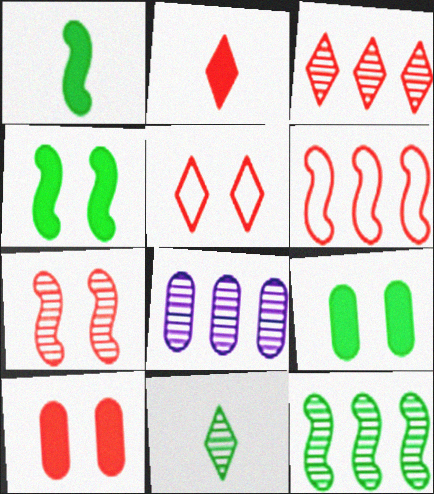[[1, 5, 8], 
[2, 3, 5], 
[3, 8, 12], 
[5, 7, 10], 
[7, 8, 11]]